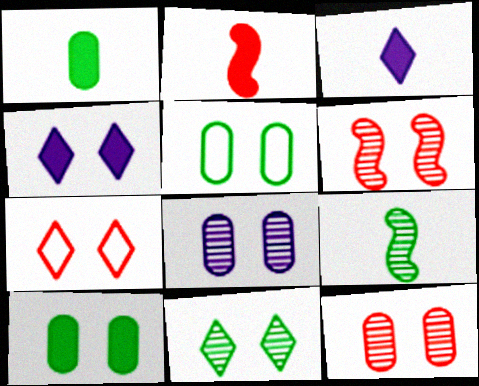[[1, 2, 3], 
[4, 5, 6], 
[4, 7, 11], 
[6, 8, 11]]